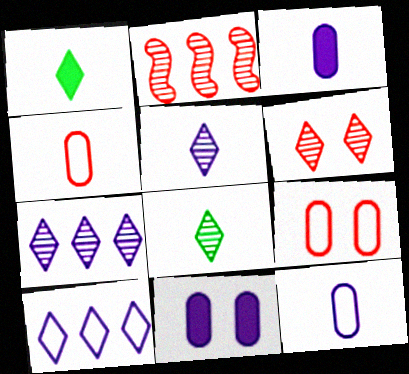[[1, 6, 10], 
[6, 7, 8]]